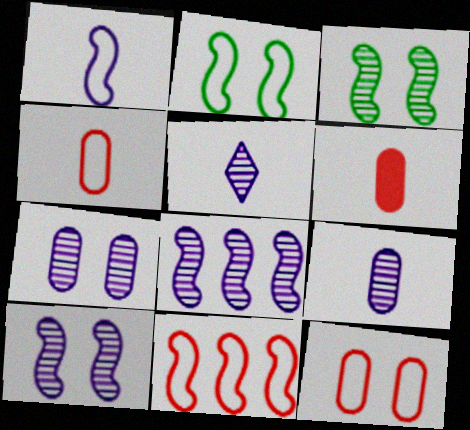[[1, 2, 11], 
[5, 7, 8]]